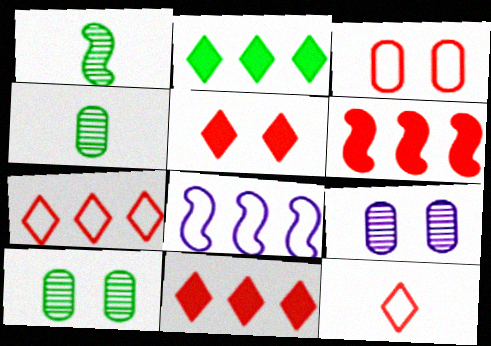[[4, 5, 8]]